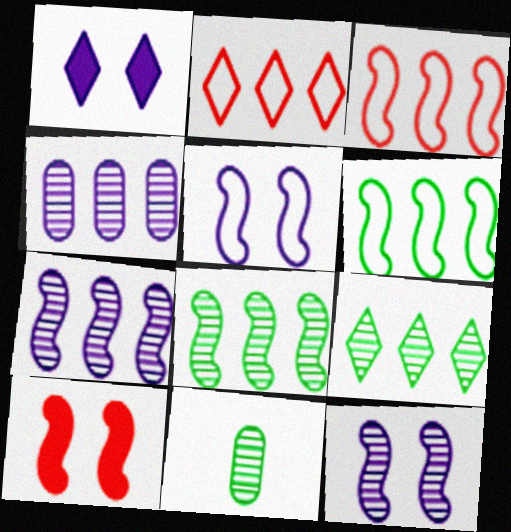[[1, 3, 11]]